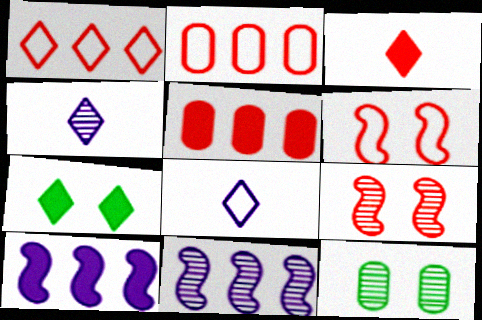[[1, 4, 7], 
[2, 3, 9]]